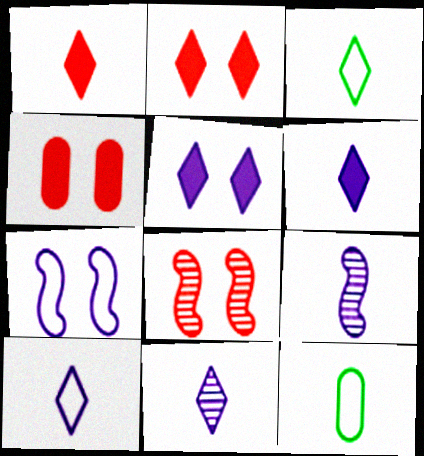[[1, 3, 11], 
[1, 9, 12], 
[6, 10, 11]]